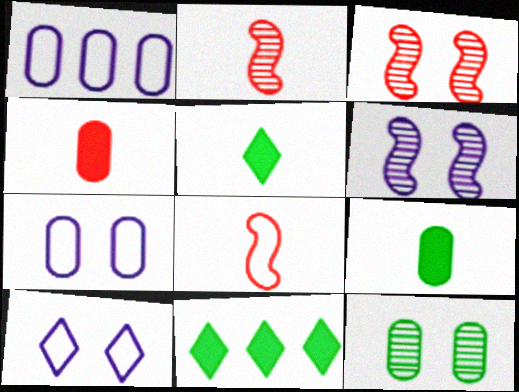[[1, 3, 5], 
[1, 4, 12], 
[2, 7, 11]]